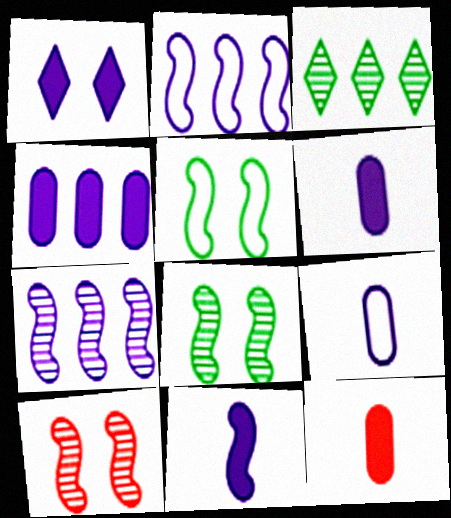[[1, 4, 11], 
[1, 7, 9]]